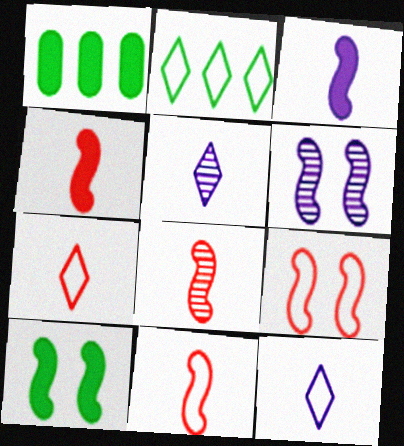[[1, 5, 9], 
[1, 6, 7], 
[4, 8, 11], 
[6, 9, 10]]